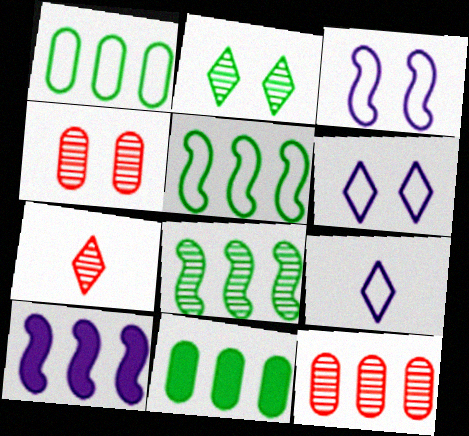[[3, 7, 11]]